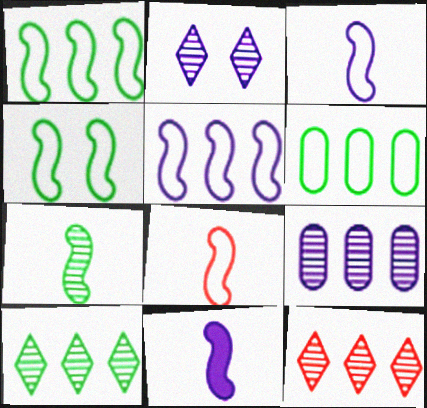[[4, 5, 8], 
[7, 8, 11]]